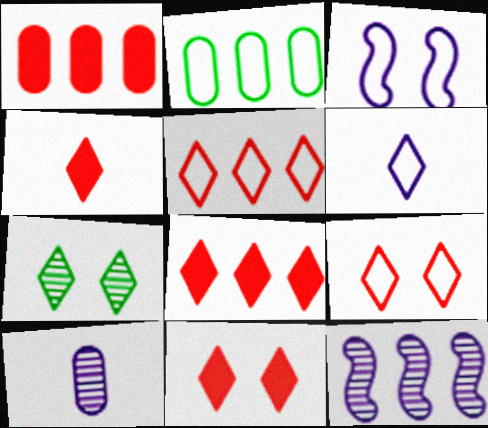[[2, 8, 12], 
[4, 8, 11], 
[6, 7, 8]]